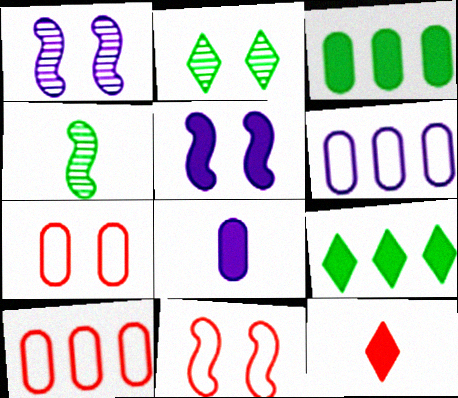[[2, 5, 7], 
[3, 5, 12]]